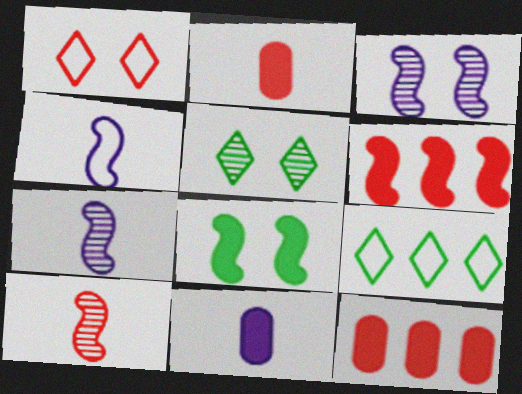[[1, 10, 12], 
[2, 3, 9], 
[4, 5, 12]]